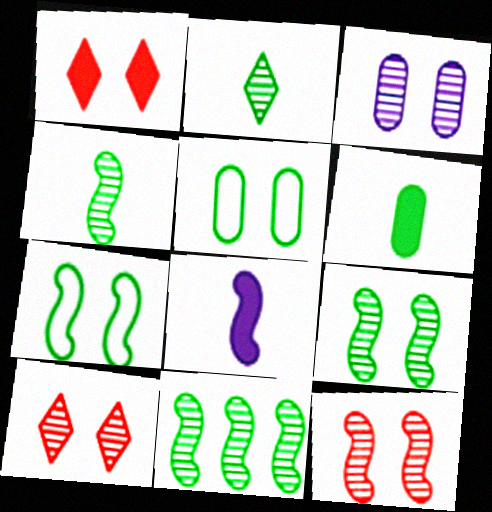[[1, 3, 7], 
[3, 9, 10], 
[4, 9, 11]]